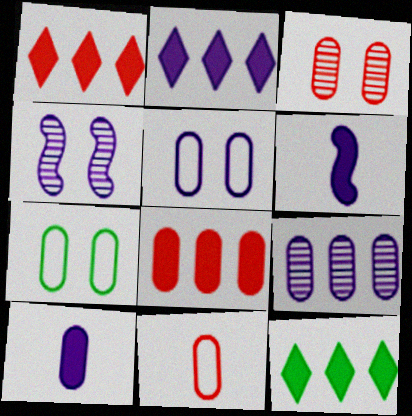[[1, 2, 12], 
[3, 8, 11], 
[4, 11, 12], 
[5, 9, 10]]